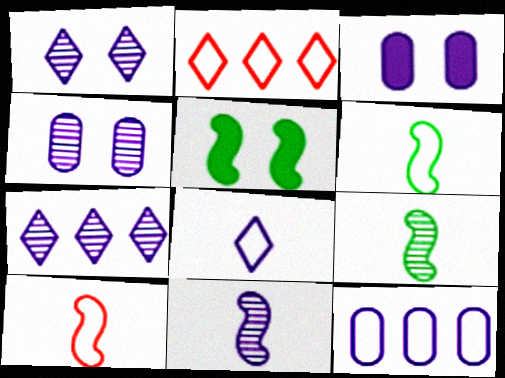[[2, 3, 9], 
[4, 7, 11]]